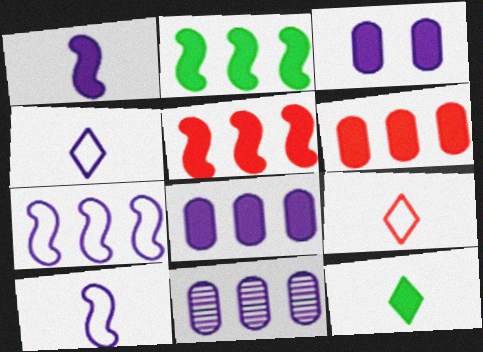[[3, 5, 12]]